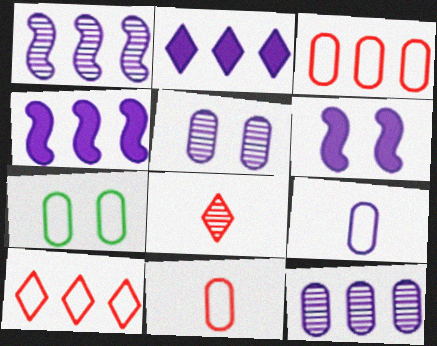[[3, 7, 9], 
[4, 7, 8]]